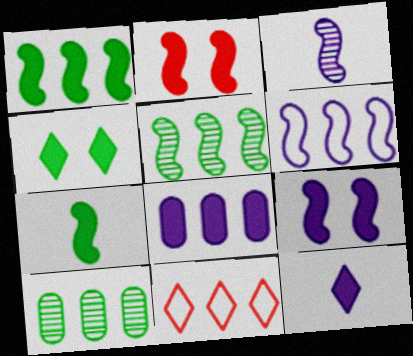[[3, 6, 9], 
[5, 8, 11], 
[8, 9, 12]]